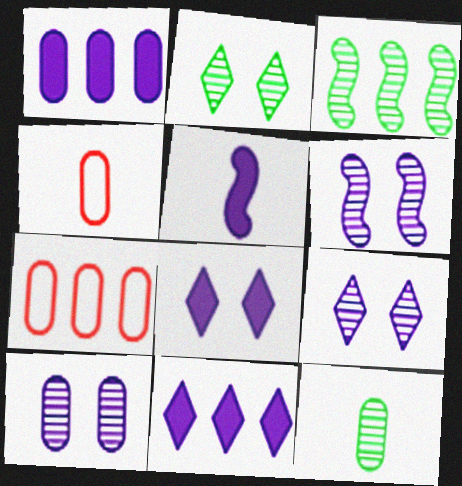[[1, 5, 8], 
[2, 3, 12], 
[2, 5, 7], 
[3, 4, 8], 
[3, 7, 11], 
[6, 9, 10]]